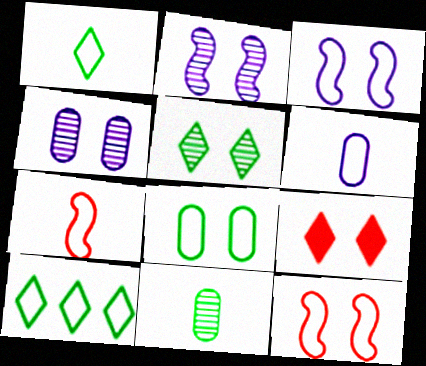[[1, 6, 7], 
[2, 8, 9], 
[6, 10, 12]]